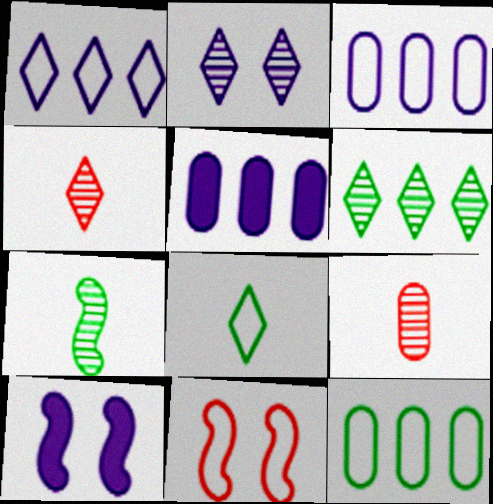[[2, 4, 6], 
[3, 8, 11], 
[4, 10, 12]]